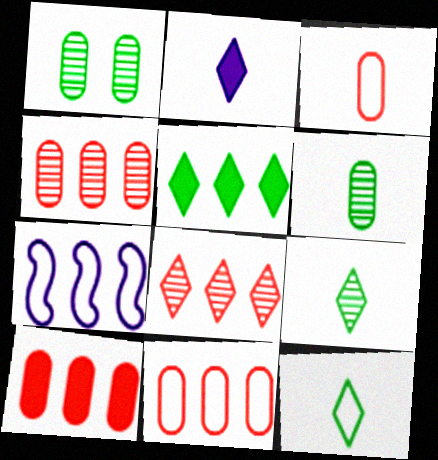[[4, 5, 7], 
[4, 10, 11]]